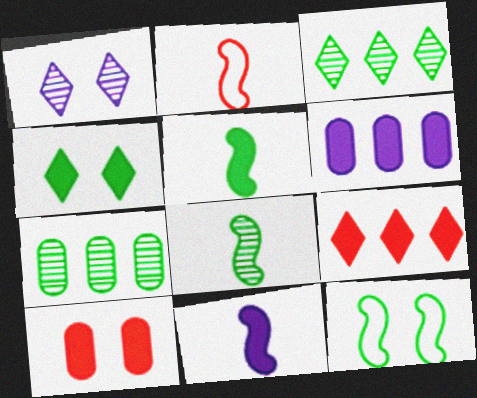[[1, 10, 12], 
[2, 8, 11]]